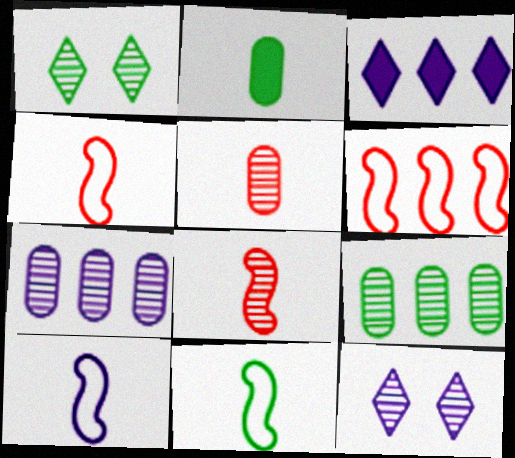[[1, 7, 8], 
[2, 6, 12], 
[3, 6, 9], 
[4, 10, 11], 
[8, 9, 12]]